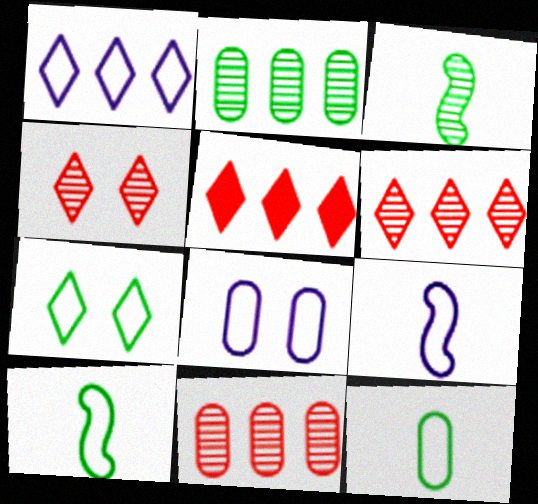[[1, 8, 9], 
[3, 5, 8]]